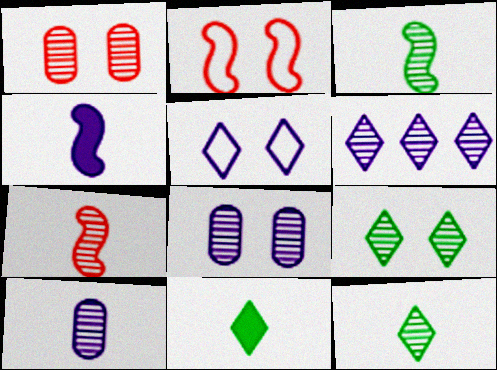[[1, 3, 6], 
[7, 10, 12]]